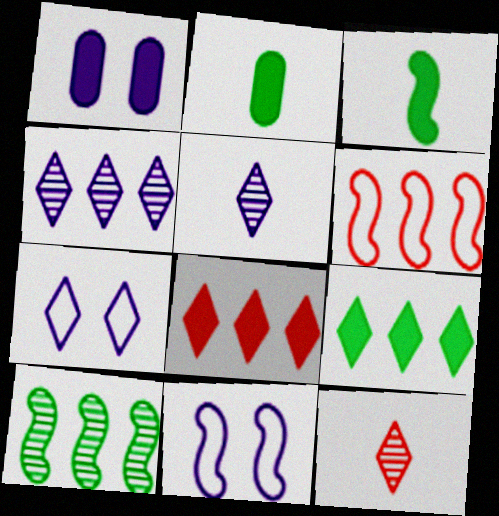[[1, 3, 8], 
[7, 9, 12]]